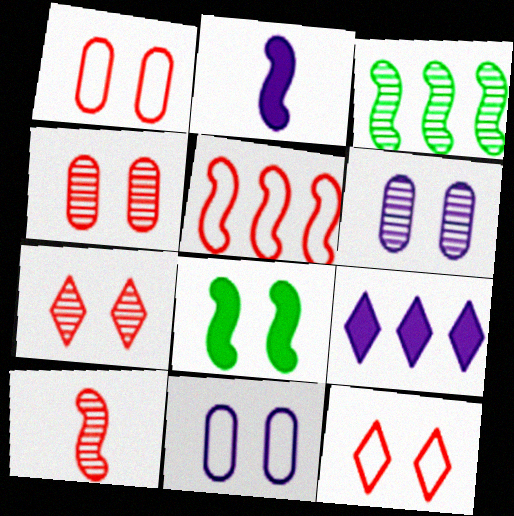[[6, 8, 12], 
[7, 8, 11]]